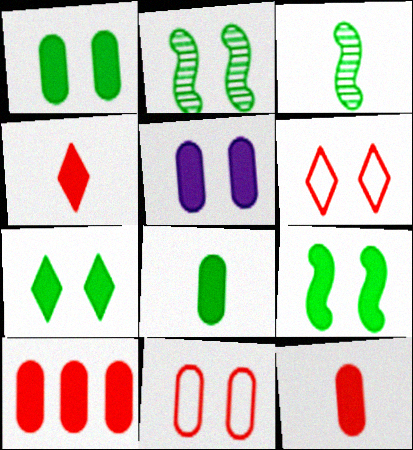[[1, 7, 9], 
[2, 5, 6], 
[5, 8, 10]]